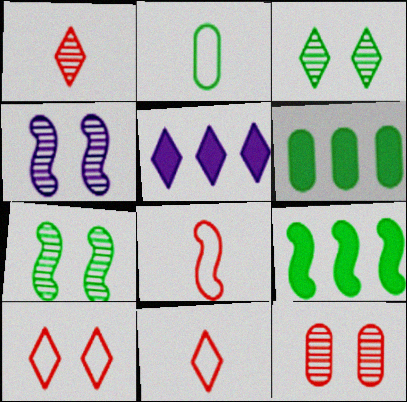[[2, 3, 9], 
[3, 4, 12], 
[3, 5, 11], 
[4, 6, 11], 
[4, 8, 9]]